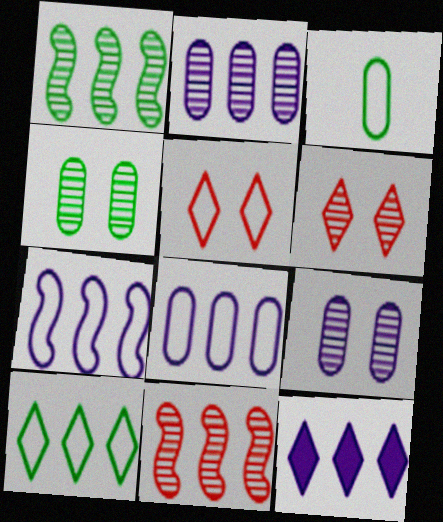[[2, 7, 12], 
[3, 5, 7]]